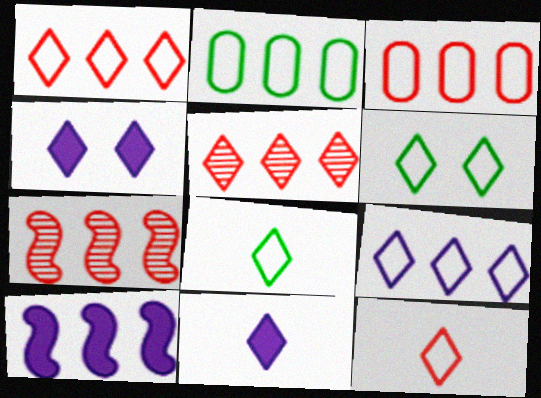[[2, 5, 10], 
[4, 5, 8], 
[5, 6, 11], 
[6, 9, 12]]